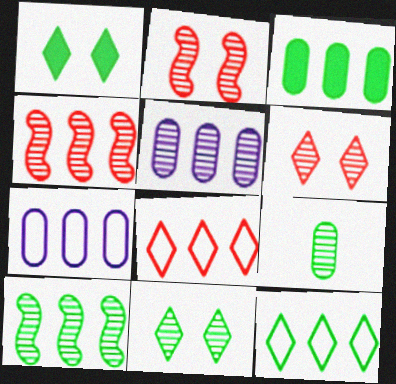[[3, 10, 12], 
[9, 10, 11]]